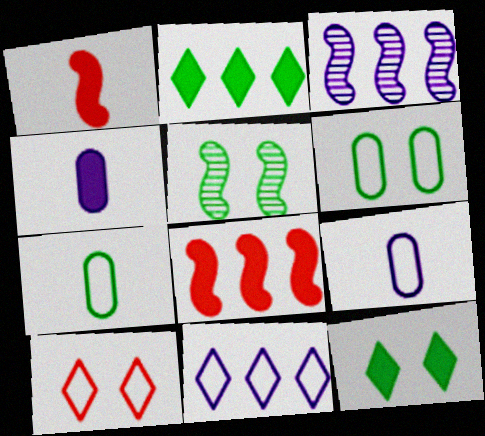[[2, 5, 7], 
[4, 8, 12], 
[5, 6, 12]]